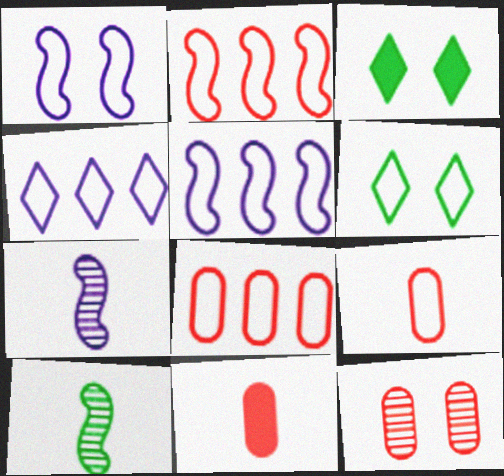[[1, 3, 12], 
[3, 7, 8], 
[5, 6, 9], 
[8, 11, 12]]